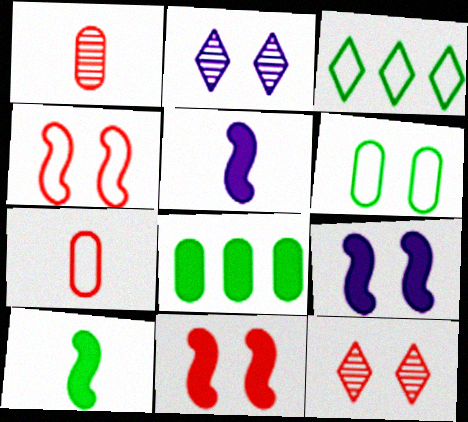[[1, 3, 9], 
[2, 6, 11], 
[6, 9, 12]]